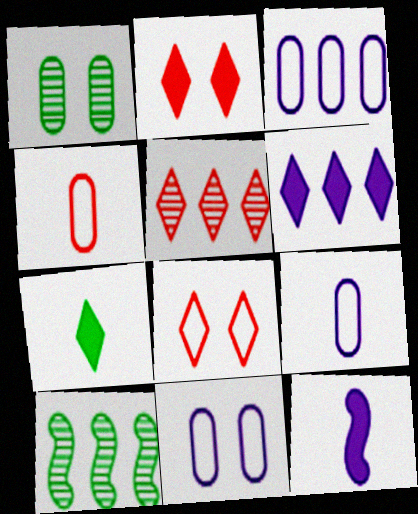[[2, 6, 7], 
[2, 9, 10], 
[3, 9, 11]]